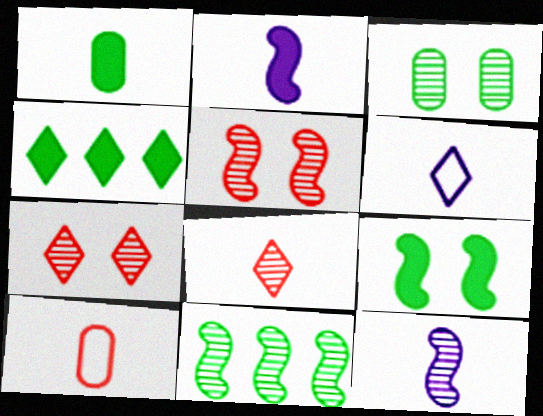[[1, 4, 9], 
[4, 6, 7], 
[5, 11, 12]]